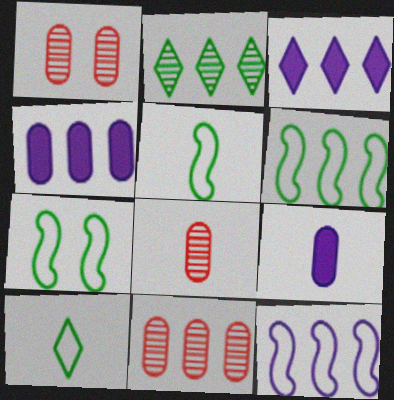[[1, 3, 5], 
[1, 8, 11], 
[3, 6, 11], 
[3, 7, 8], 
[5, 6, 7]]